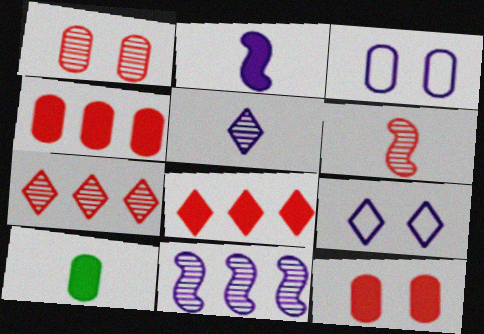[[1, 6, 7]]